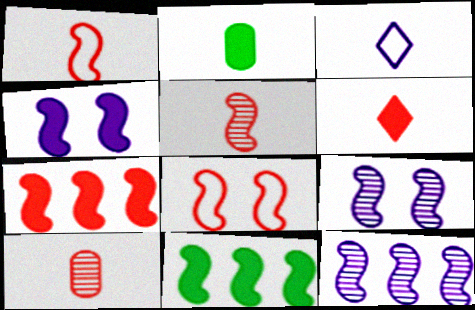[[1, 6, 10], 
[1, 9, 11], 
[2, 3, 5], 
[5, 7, 8]]